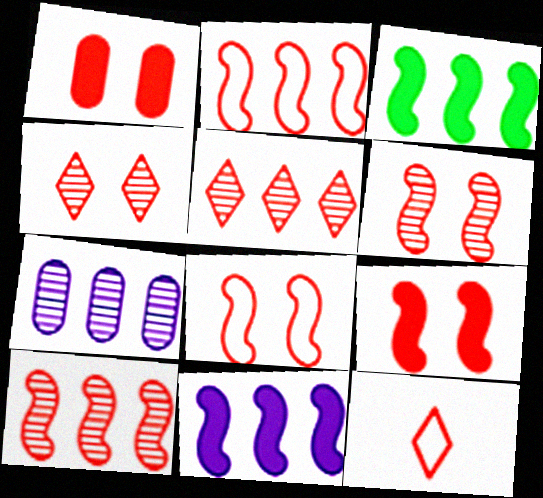[[1, 4, 8], 
[1, 10, 12], 
[6, 8, 9]]